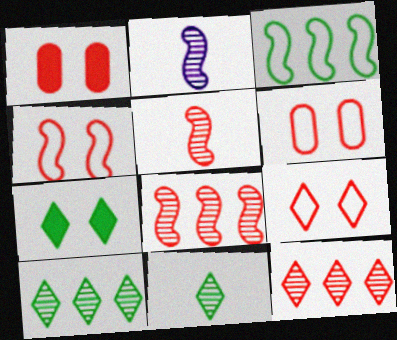[[4, 6, 9]]